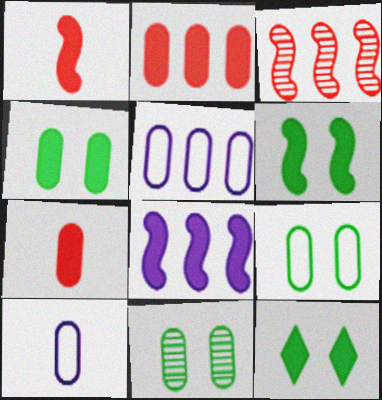[[1, 6, 8], 
[2, 10, 11], 
[3, 10, 12], 
[4, 6, 12], 
[4, 9, 11], 
[5, 7, 11], 
[7, 8, 12]]